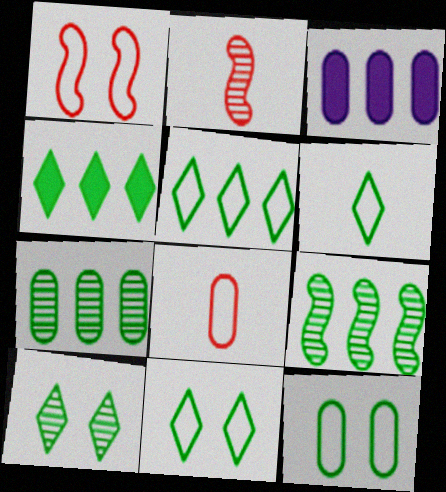[[2, 3, 11], 
[4, 6, 10], 
[5, 6, 11]]